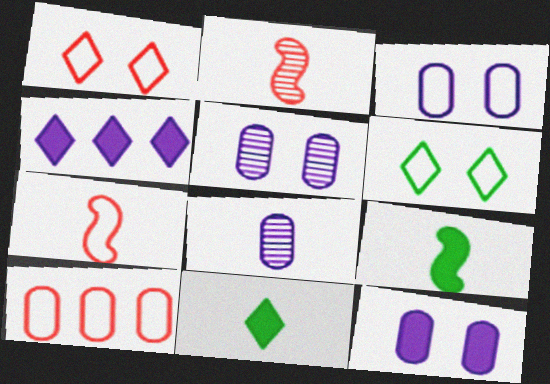[[1, 7, 10], 
[3, 5, 12], 
[7, 8, 11]]